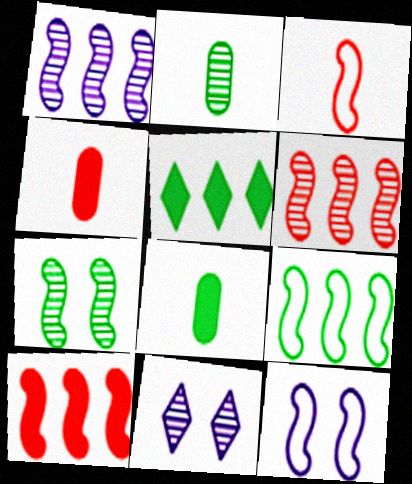[[1, 9, 10], 
[2, 6, 11], 
[3, 9, 12], 
[4, 9, 11]]